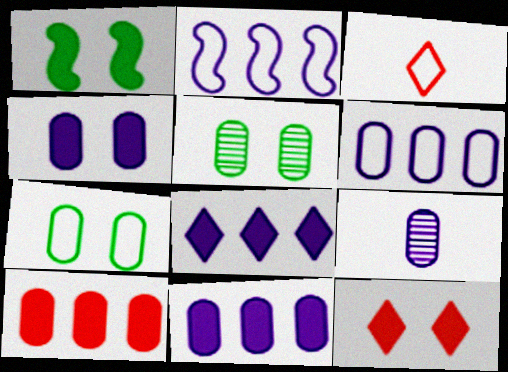[[1, 4, 12], 
[2, 3, 7], 
[4, 6, 9], 
[7, 9, 10]]